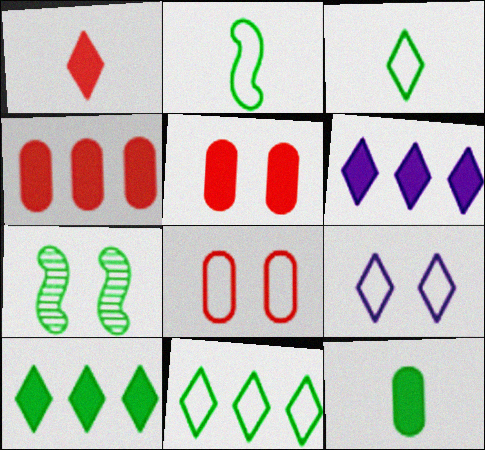[[5, 7, 9], 
[7, 11, 12]]